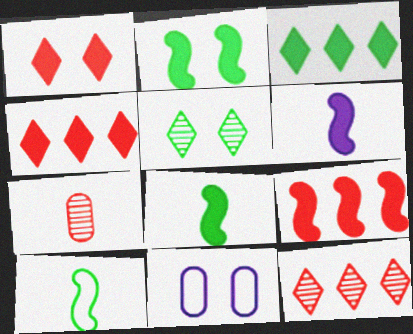[[2, 6, 9], 
[8, 11, 12]]